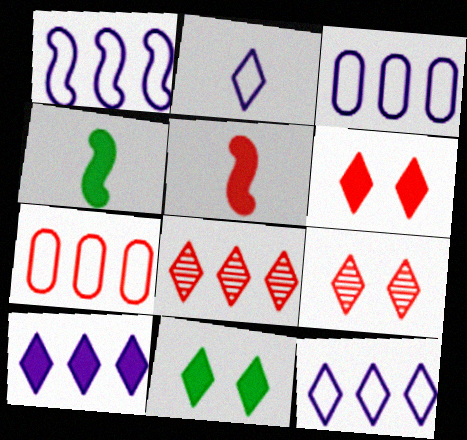[[1, 3, 12], 
[2, 8, 11], 
[3, 4, 9], 
[5, 7, 9]]